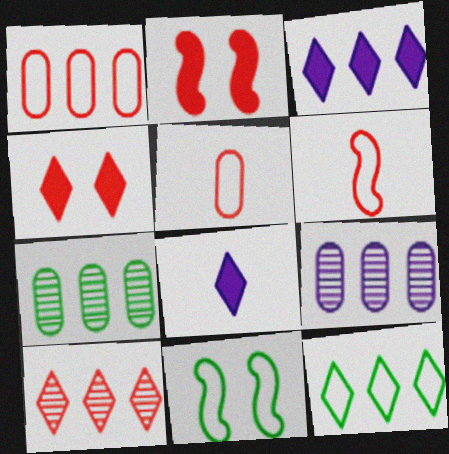[[2, 5, 10], 
[3, 10, 12]]